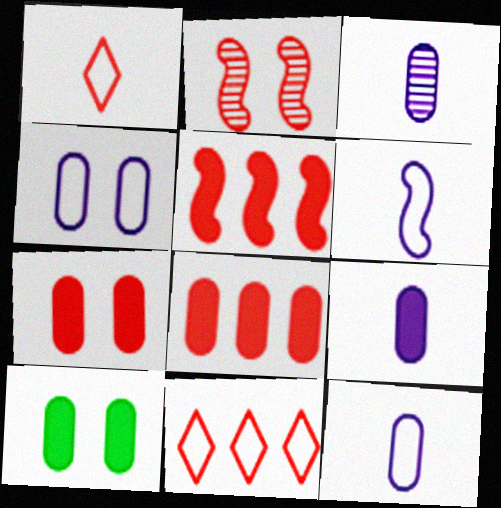[[1, 2, 8], 
[3, 9, 12], 
[8, 9, 10]]